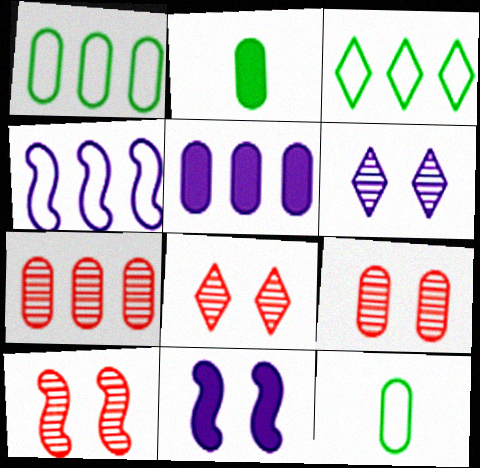[[1, 5, 7], 
[2, 4, 8], 
[5, 9, 12], 
[8, 9, 10]]